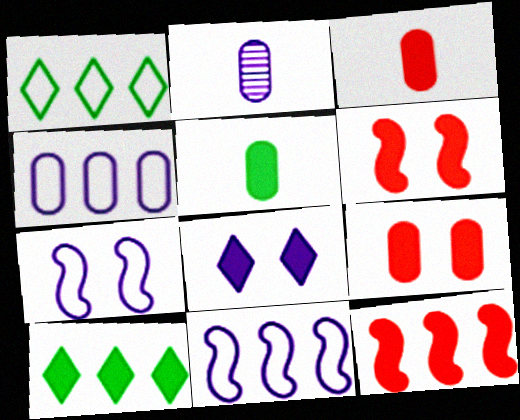[[1, 2, 6], 
[2, 8, 11], 
[5, 8, 12]]